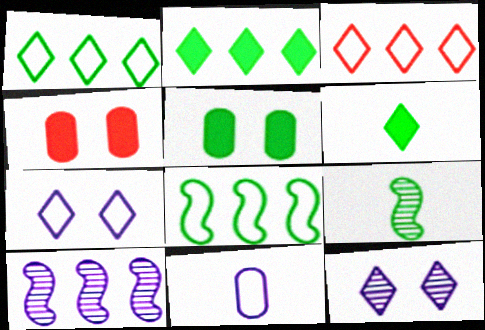[[1, 5, 9], 
[3, 6, 12]]